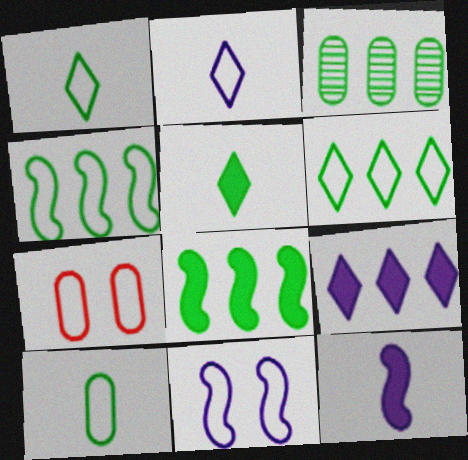[[2, 4, 7], 
[3, 6, 8]]